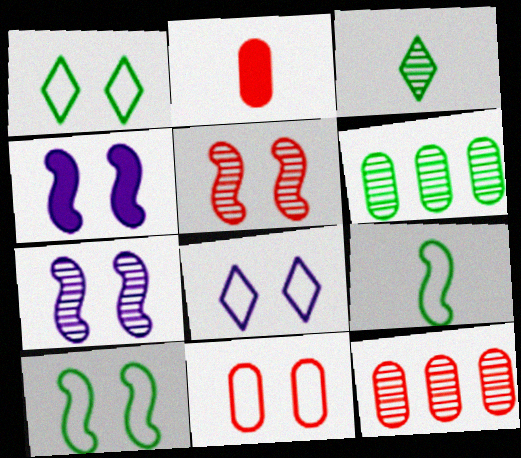[[2, 11, 12], 
[3, 7, 12], 
[4, 5, 10], 
[8, 10, 11]]